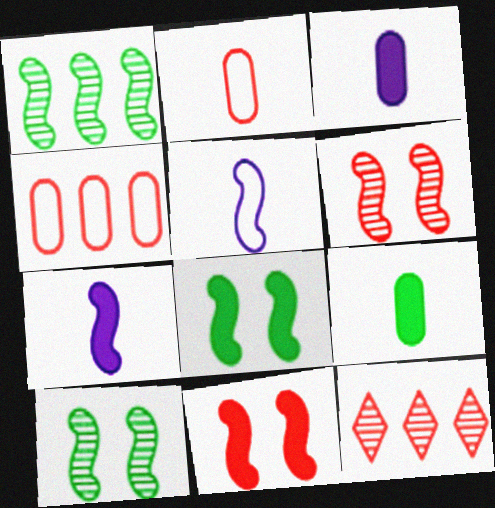[[1, 5, 11], 
[2, 11, 12]]